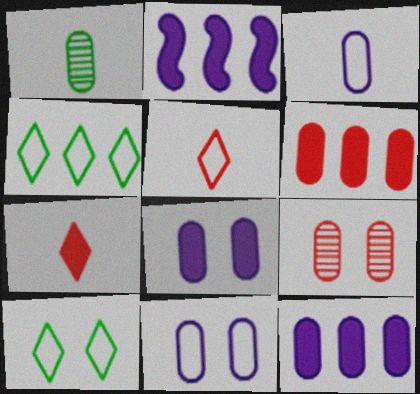[[1, 6, 11]]